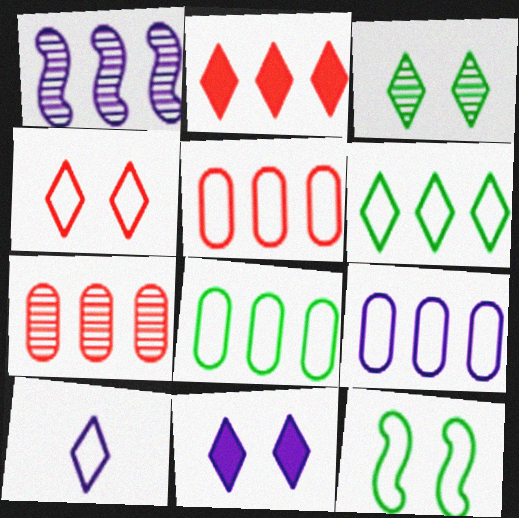[[1, 2, 8], 
[2, 3, 10], 
[3, 4, 11], 
[4, 6, 10], 
[5, 8, 9], 
[5, 10, 12]]